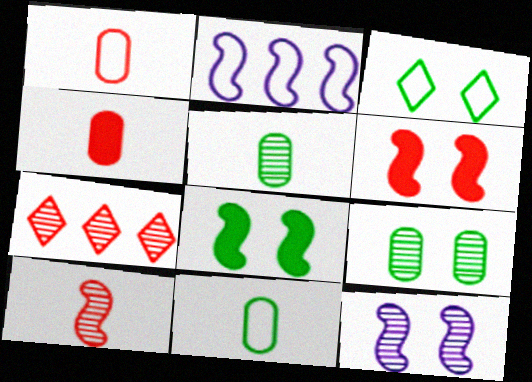[[1, 2, 3], 
[1, 6, 7], 
[2, 8, 10], 
[3, 8, 9], 
[5, 7, 12]]